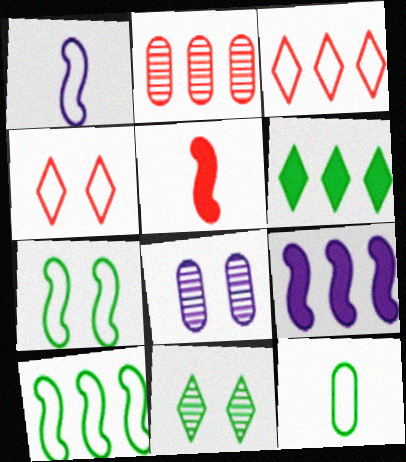[[2, 4, 5]]